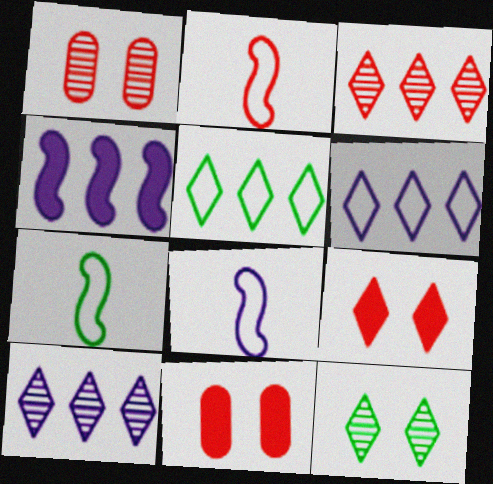[[2, 3, 11], 
[2, 7, 8], 
[7, 10, 11]]